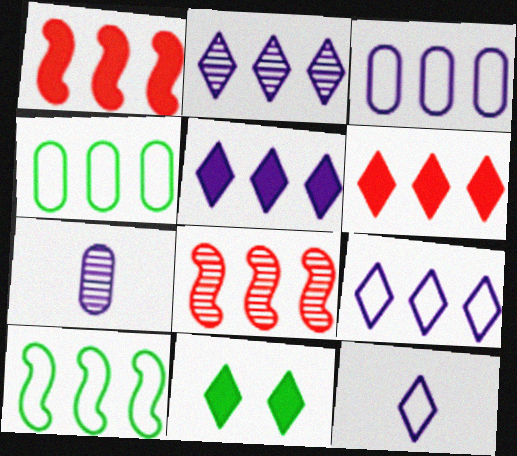[[1, 2, 4], 
[2, 5, 9], 
[4, 5, 8]]